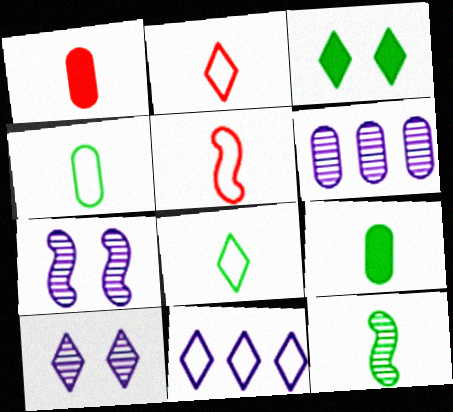[[3, 5, 6], 
[8, 9, 12]]